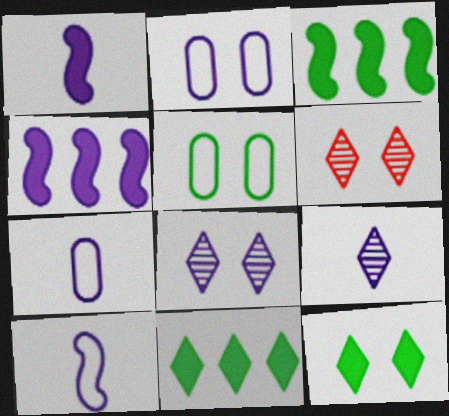[[1, 7, 9], 
[2, 4, 9], 
[3, 6, 7], 
[4, 7, 8]]